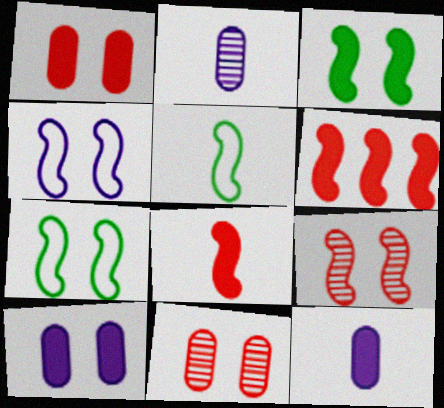[[3, 4, 9]]